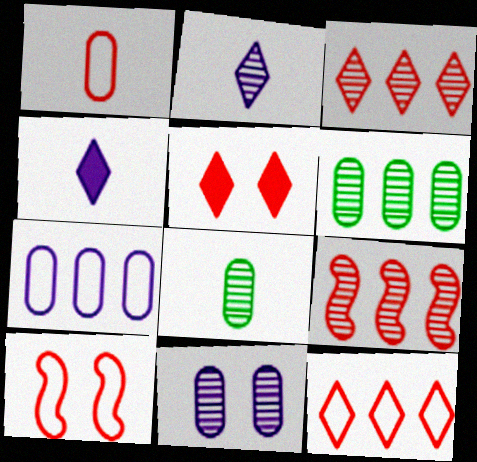[[1, 5, 9], 
[1, 10, 12], 
[4, 6, 10]]